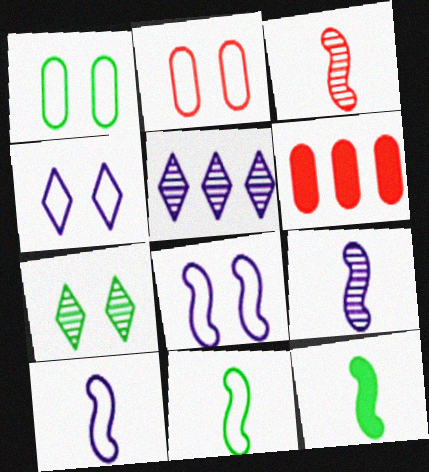[[2, 5, 12], 
[3, 10, 12], 
[6, 7, 10]]